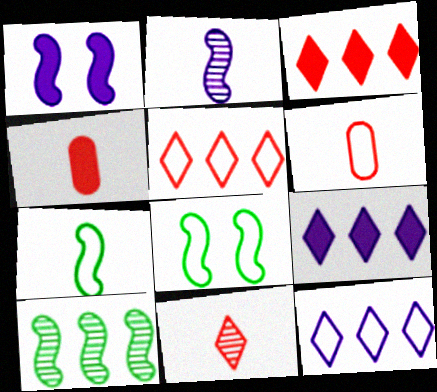[[6, 8, 12]]